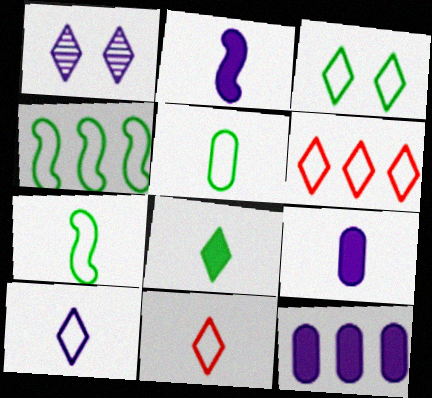[[1, 6, 8], 
[3, 4, 5], 
[3, 6, 10]]